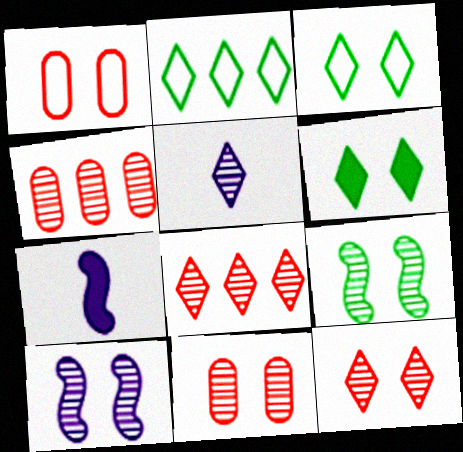[[1, 6, 10], 
[2, 7, 11], 
[3, 4, 7], 
[4, 5, 9]]